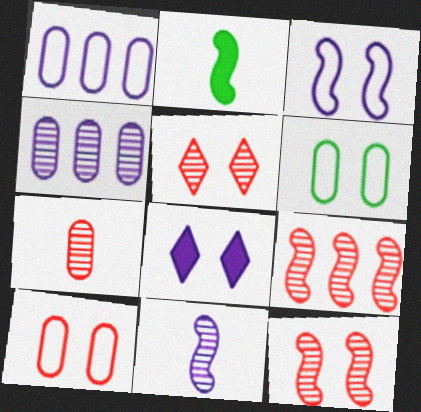[[1, 2, 5], 
[1, 8, 11], 
[2, 3, 9], 
[5, 7, 9], 
[6, 8, 12]]